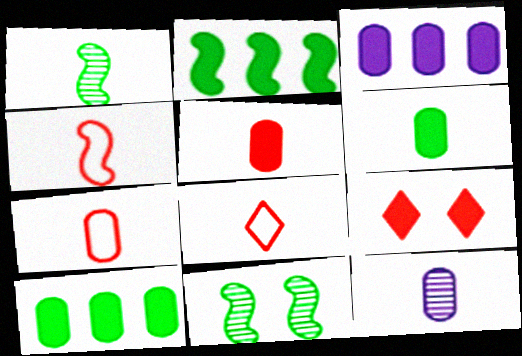[[3, 8, 11], 
[4, 7, 8], 
[6, 7, 12]]